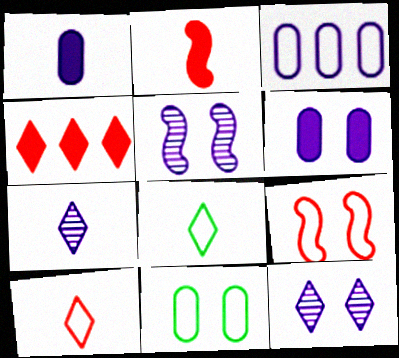[[3, 8, 9], 
[4, 8, 12]]